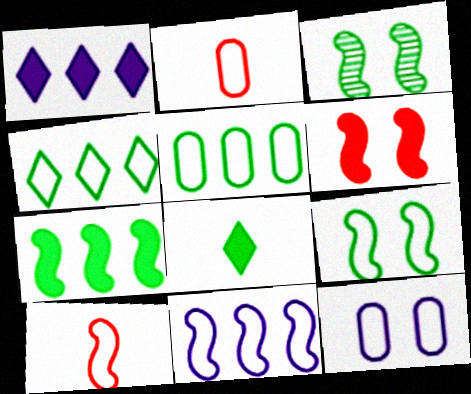[[1, 2, 3], 
[2, 5, 12], 
[3, 5, 8], 
[4, 10, 12], 
[9, 10, 11]]